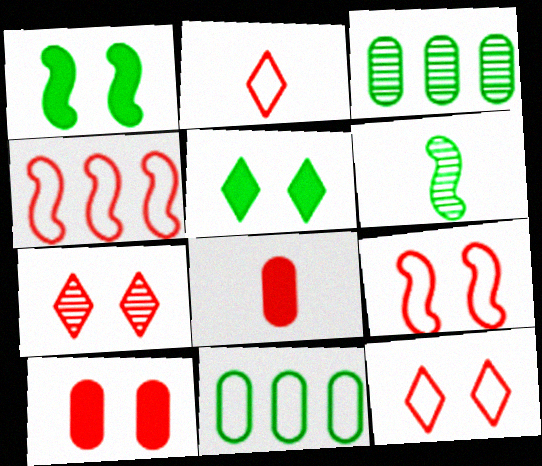[[4, 7, 8], 
[5, 6, 11], 
[7, 9, 10]]